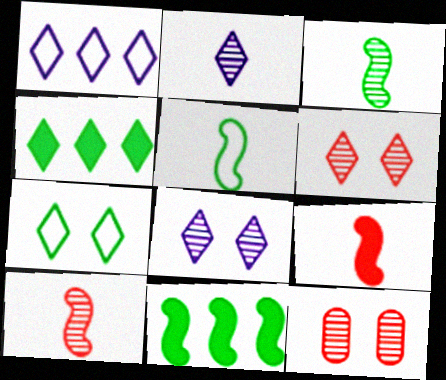[]